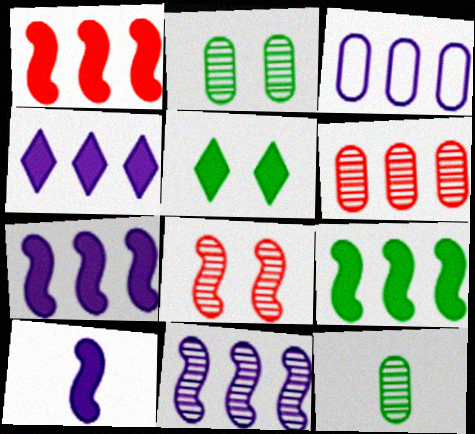[[1, 7, 9], 
[3, 4, 11]]